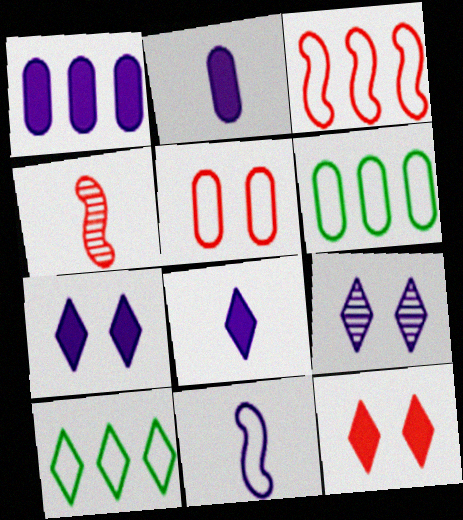[[1, 9, 11], 
[4, 6, 7], 
[5, 10, 11]]